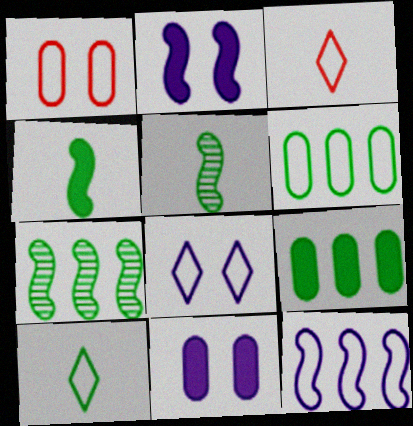[[1, 10, 12], 
[3, 7, 11]]